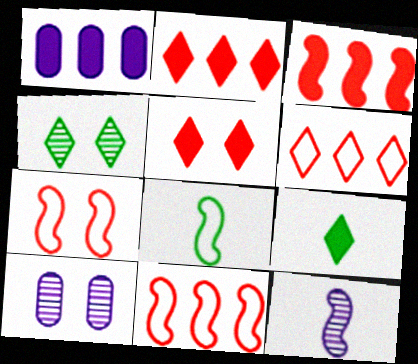[[2, 8, 10], 
[9, 10, 11]]